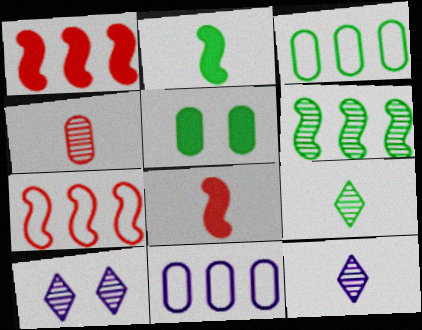[[3, 8, 10], 
[4, 5, 11], 
[4, 6, 10], 
[5, 7, 12]]